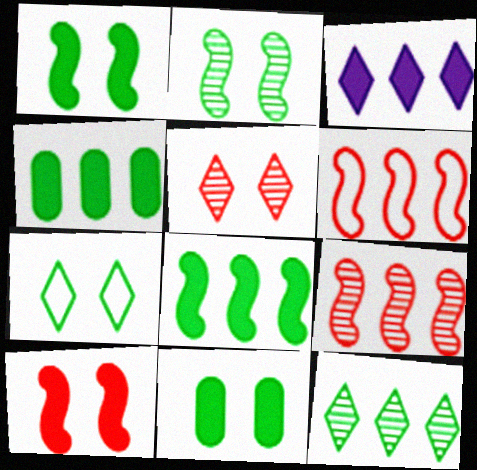[[2, 7, 11]]